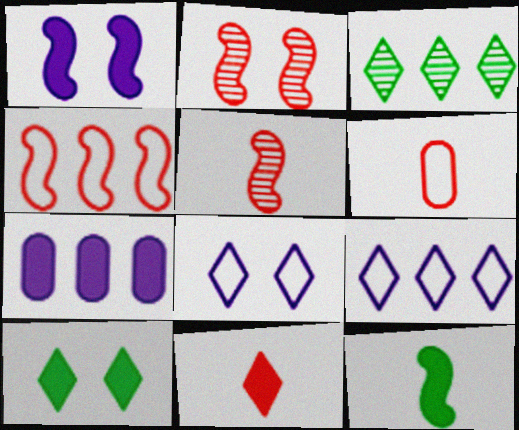[[1, 3, 6], 
[3, 4, 7], 
[3, 8, 11], 
[5, 6, 11]]